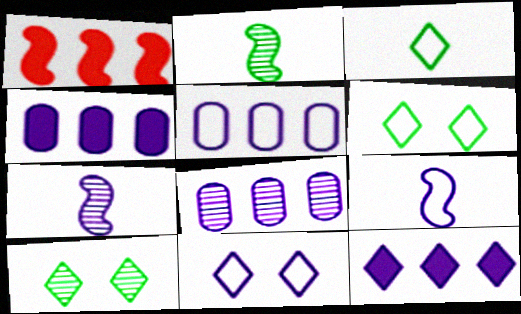[[4, 5, 8], 
[4, 7, 11], 
[5, 9, 11]]